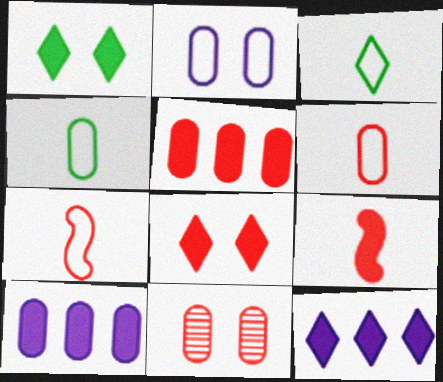[[1, 9, 10], 
[4, 10, 11], 
[5, 6, 11], 
[5, 8, 9]]